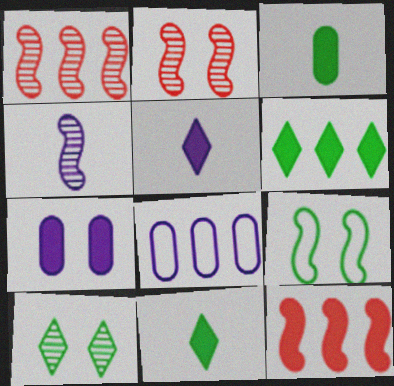[[1, 6, 8], 
[2, 8, 11], 
[4, 9, 12], 
[7, 11, 12]]